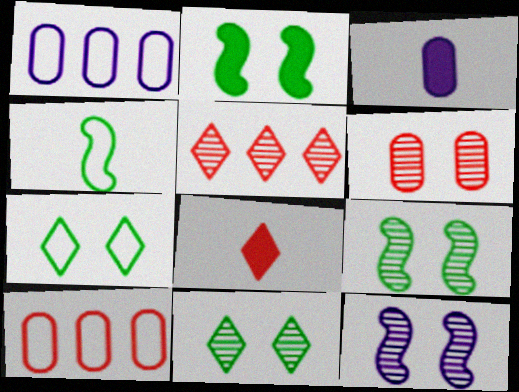[[1, 8, 9], 
[6, 11, 12]]